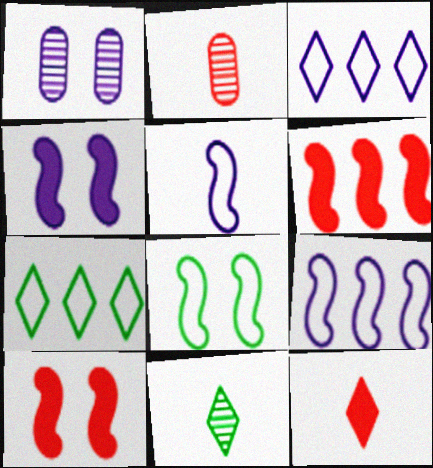[[2, 4, 7]]